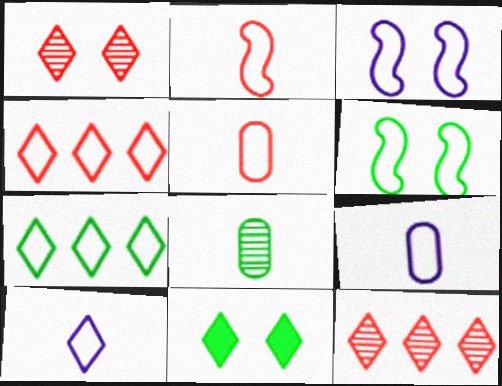[[3, 5, 7], 
[4, 6, 9], 
[10, 11, 12]]